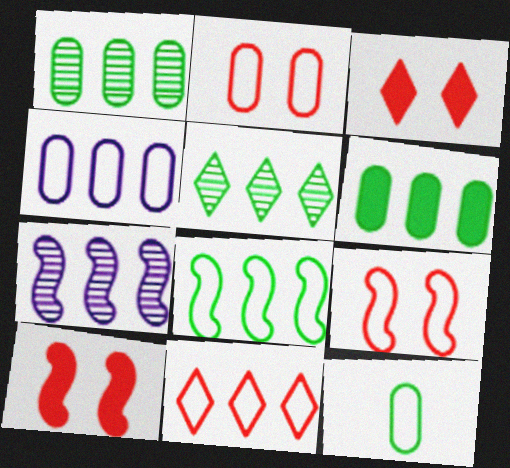[[2, 4, 12], 
[3, 7, 12], 
[4, 8, 11], 
[5, 6, 8], 
[6, 7, 11]]